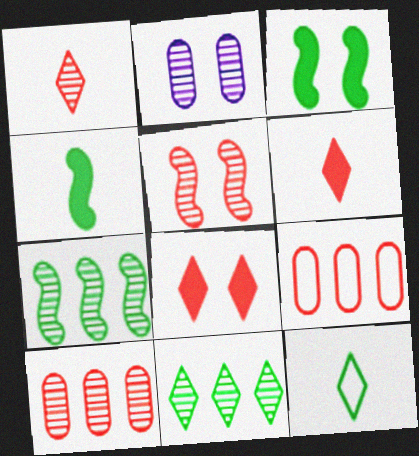[[1, 2, 7], 
[1, 5, 10], 
[5, 6, 9]]